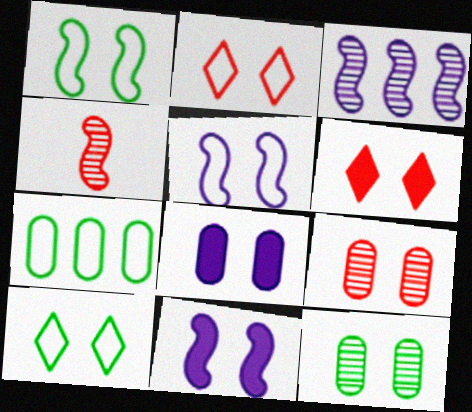[[2, 11, 12], 
[5, 6, 12], 
[9, 10, 11]]